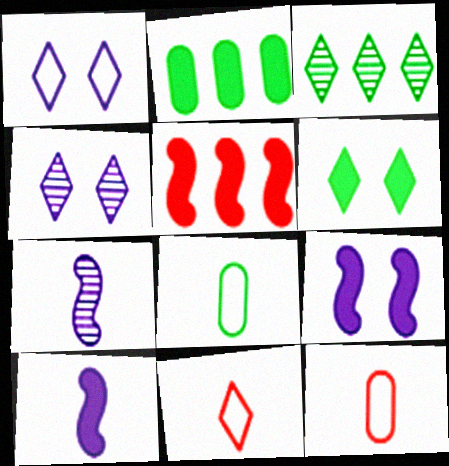[[3, 9, 12], 
[4, 5, 8]]